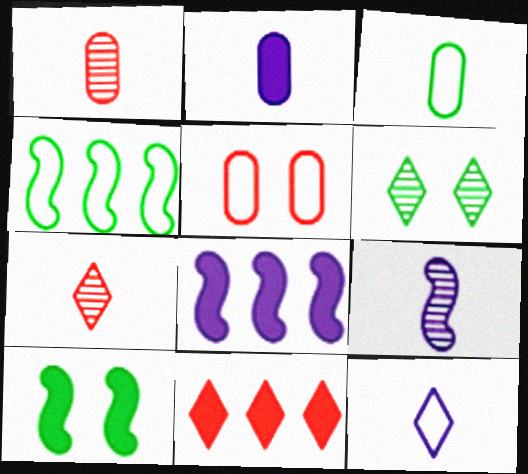[[1, 2, 3], 
[2, 9, 12], 
[2, 10, 11], 
[4, 5, 12], 
[6, 11, 12]]